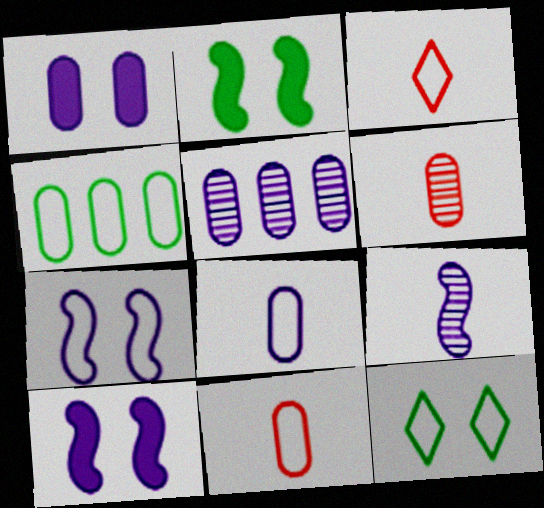[[1, 4, 6], 
[1, 5, 8], 
[2, 3, 5], 
[3, 4, 7]]